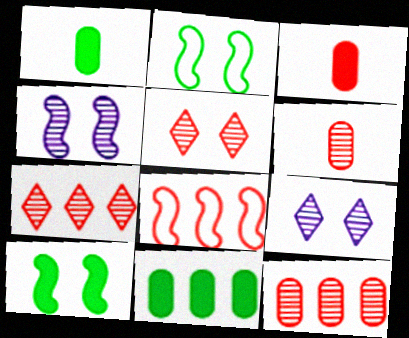[[1, 8, 9], 
[3, 5, 8]]